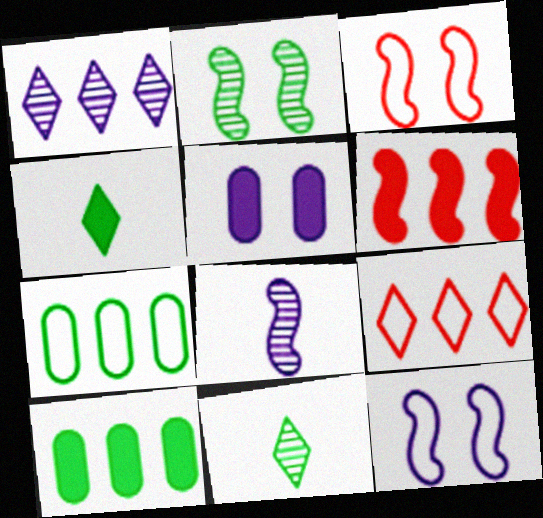[[1, 6, 7], 
[2, 4, 7], 
[4, 5, 6]]